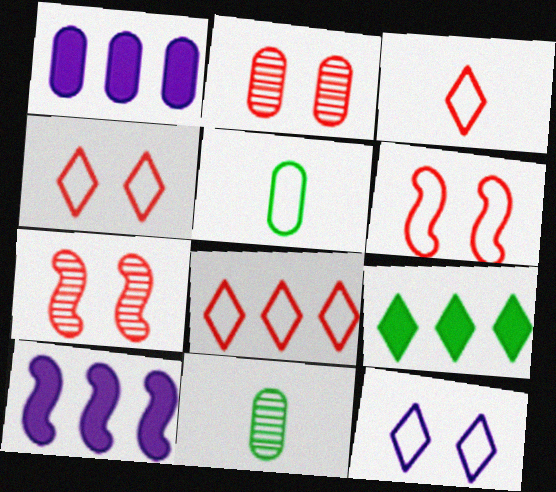[[1, 2, 5], 
[3, 4, 8], 
[4, 10, 11]]